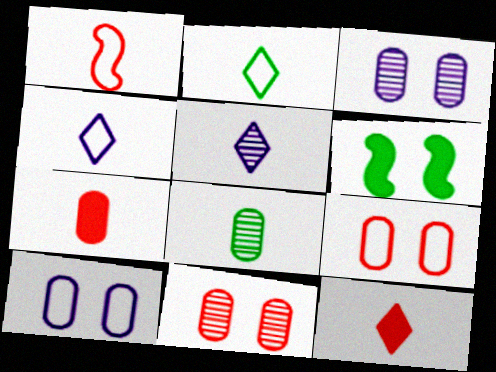[[2, 5, 12]]